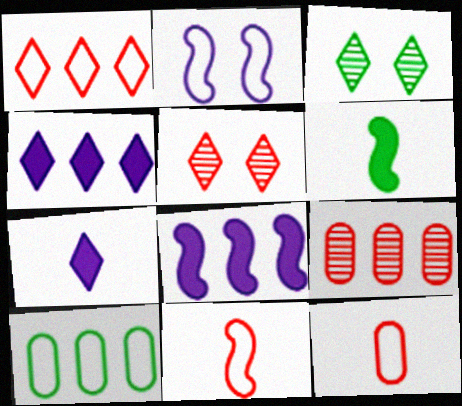[[1, 3, 7], 
[3, 6, 10], 
[3, 8, 12]]